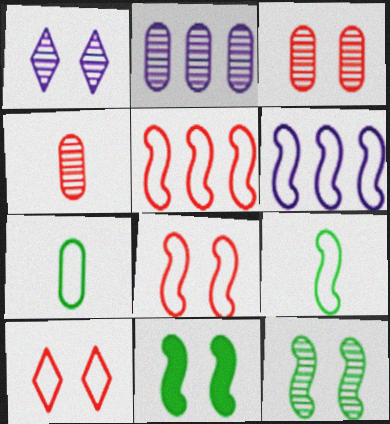[[1, 3, 12], 
[6, 7, 10], 
[6, 8, 9]]